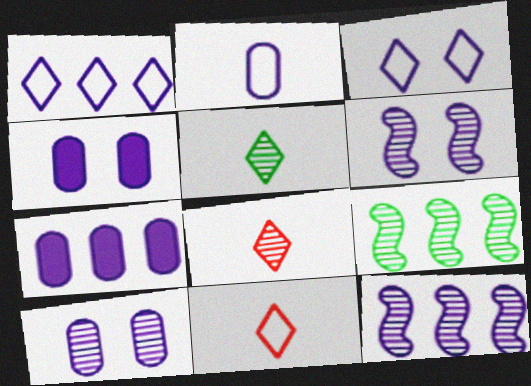[[1, 7, 12], 
[2, 7, 10], 
[3, 4, 6], 
[4, 9, 11], 
[8, 9, 10]]